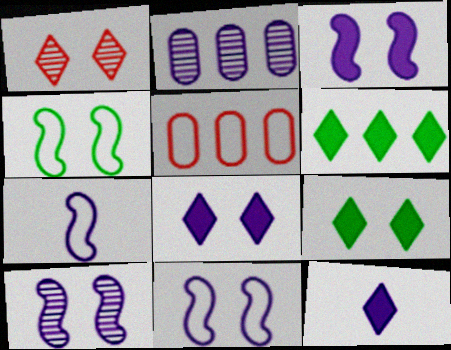[[2, 7, 8], 
[2, 11, 12], 
[3, 10, 11]]